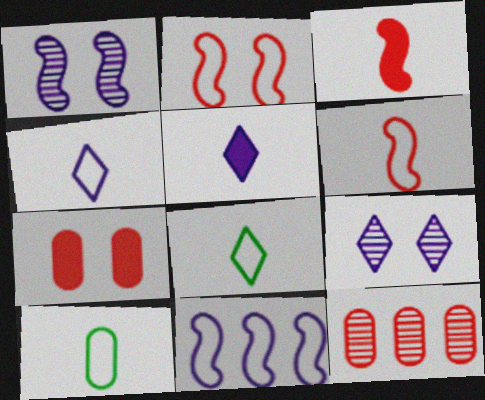[[4, 6, 10]]